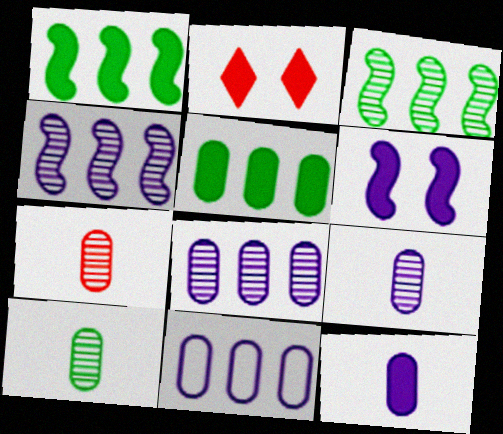[[1, 2, 12], 
[7, 9, 10]]